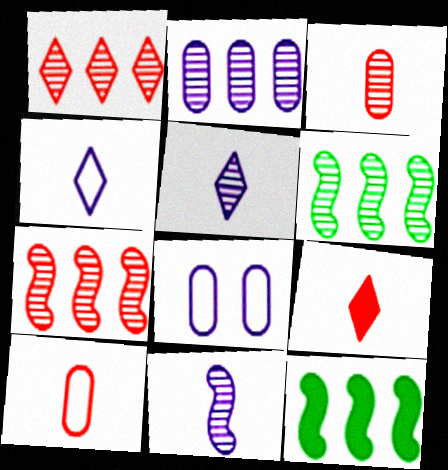[[1, 2, 6], 
[6, 8, 9]]